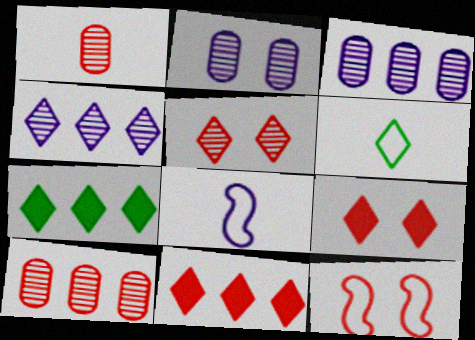[[1, 11, 12], 
[4, 6, 9]]